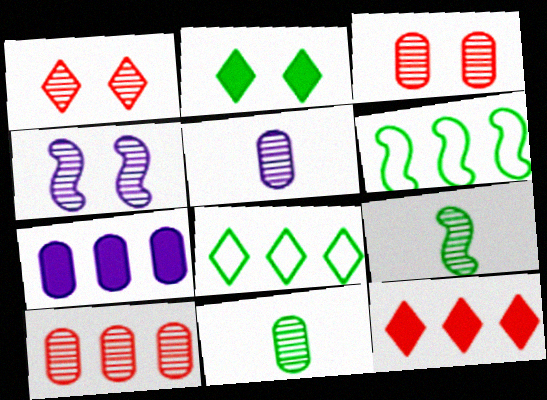[[2, 6, 11]]